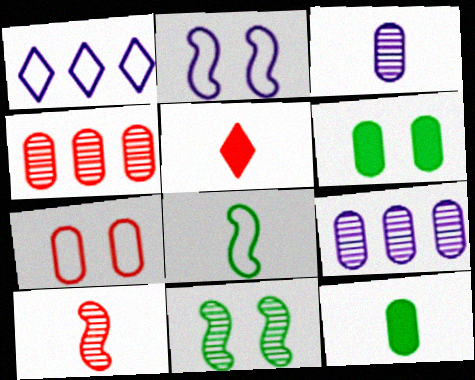[[1, 6, 10], 
[1, 7, 8], 
[3, 5, 8], 
[7, 9, 12]]